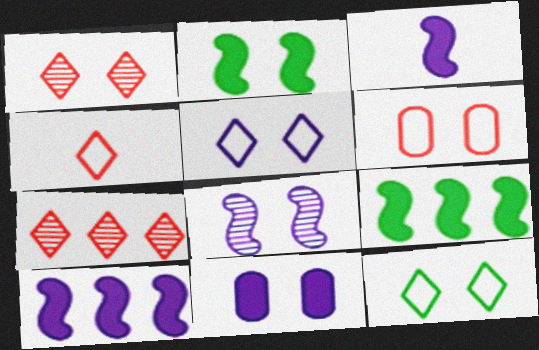[[5, 8, 11]]